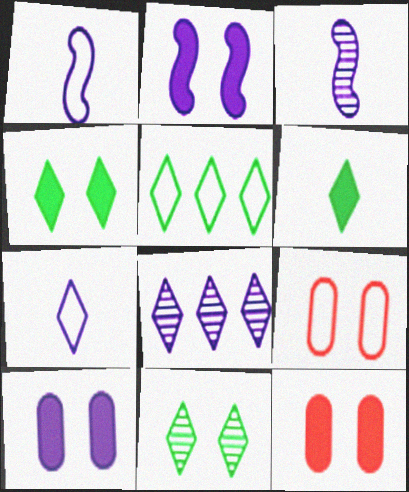[[1, 5, 9], 
[1, 8, 10], 
[2, 4, 12], 
[2, 9, 11], 
[3, 5, 12], 
[5, 6, 11]]